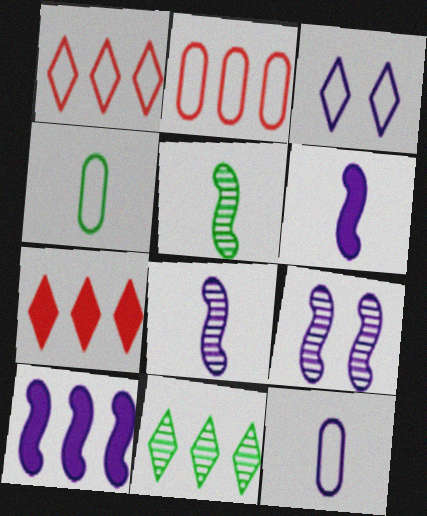[[2, 10, 11], 
[4, 7, 9]]